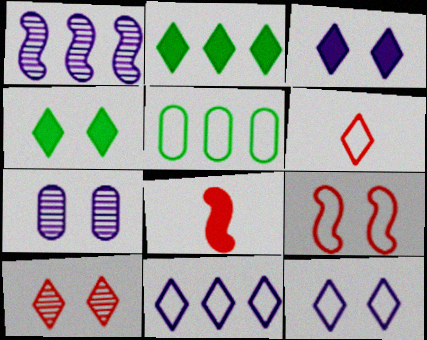[[4, 7, 9], 
[4, 10, 12]]